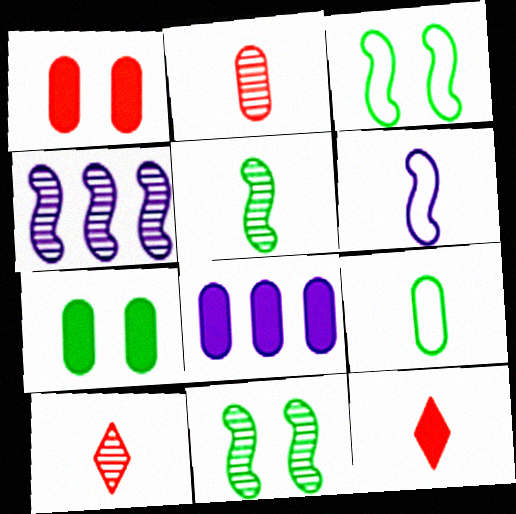[[3, 8, 10]]